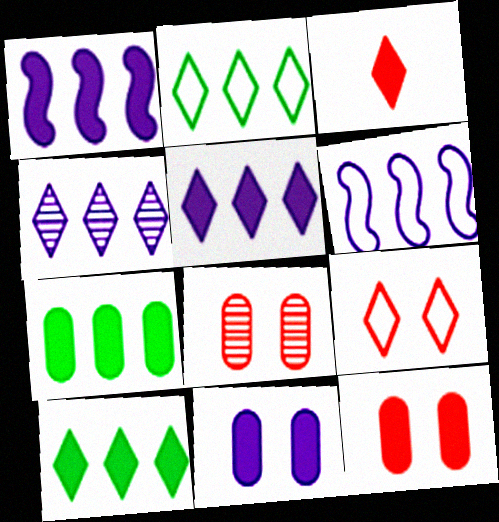[]